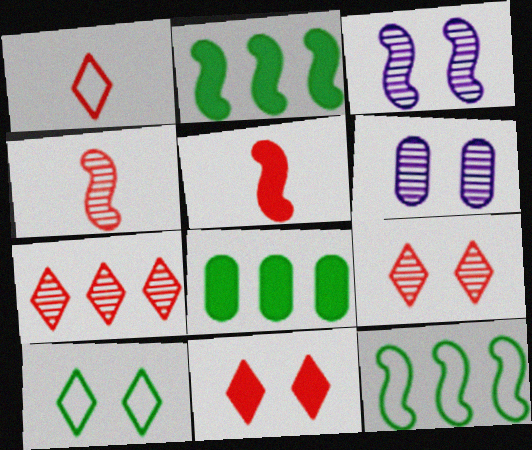[[1, 2, 6], 
[1, 3, 8], 
[1, 7, 11], 
[3, 5, 12]]